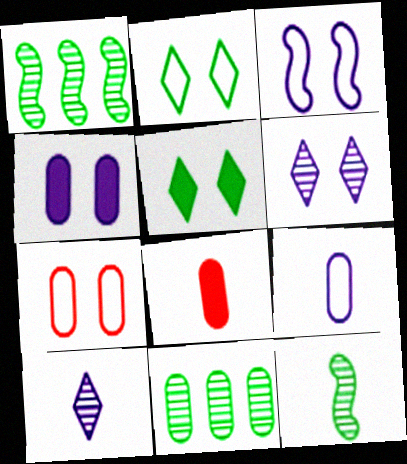[[2, 3, 7], 
[3, 4, 6]]